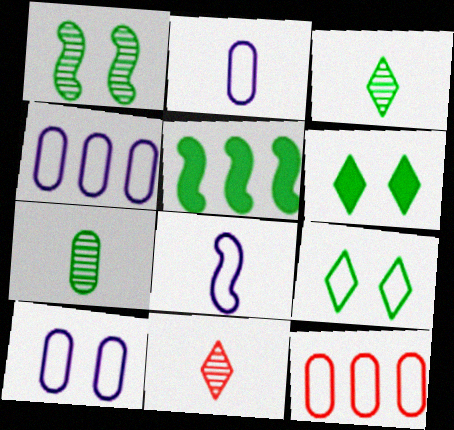[[2, 4, 10], 
[5, 7, 9], 
[5, 10, 11], 
[8, 9, 12]]